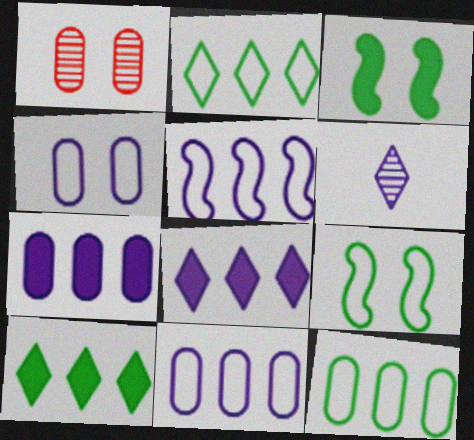[]